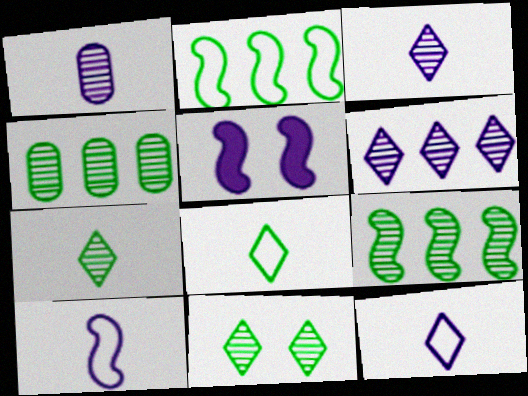[]